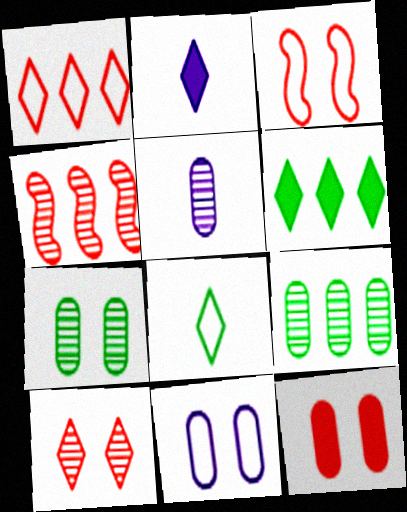[[2, 3, 9], 
[3, 5, 6], 
[3, 10, 12], 
[7, 11, 12]]